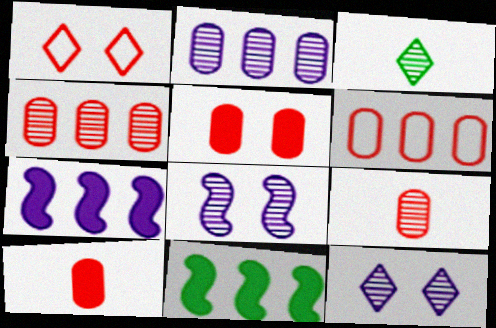[[3, 4, 8], 
[5, 6, 9]]